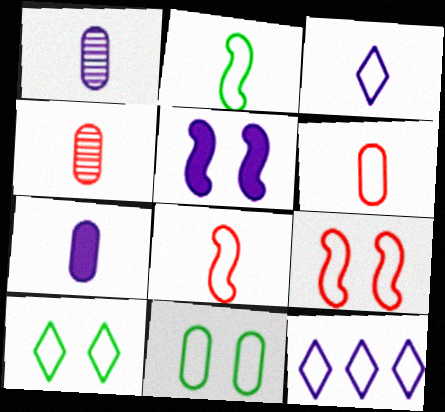[[1, 5, 12], 
[2, 3, 6], 
[8, 11, 12]]